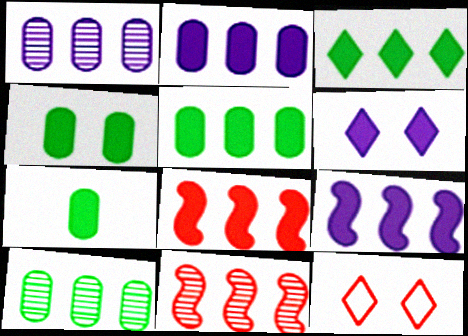[[2, 3, 8], 
[4, 5, 7], 
[6, 7, 8]]